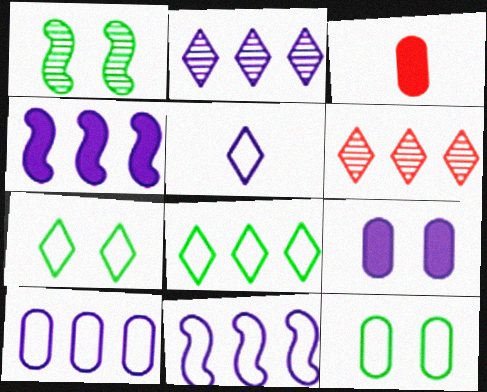[[2, 4, 10]]